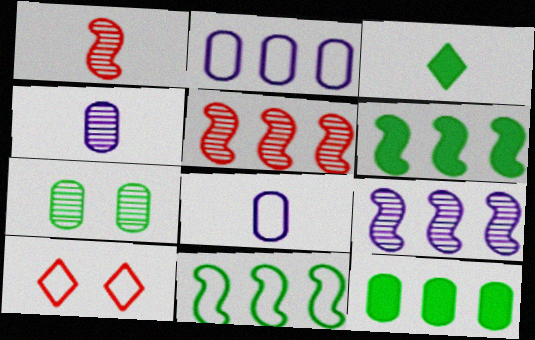[[1, 3, 8], 
[3, 7, 11], 
[4, 6, 10], 
[8, 10, 11]]